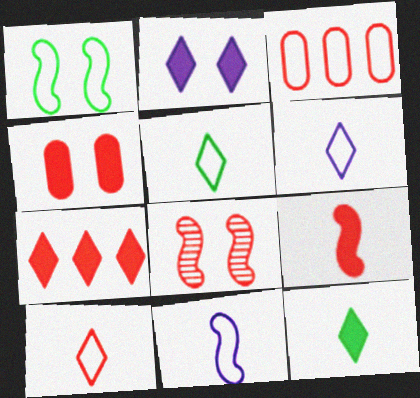[[1, 3, 6], 
[2, 7, 12], 
[4, 7, 9], 
[5, 6, 10]]